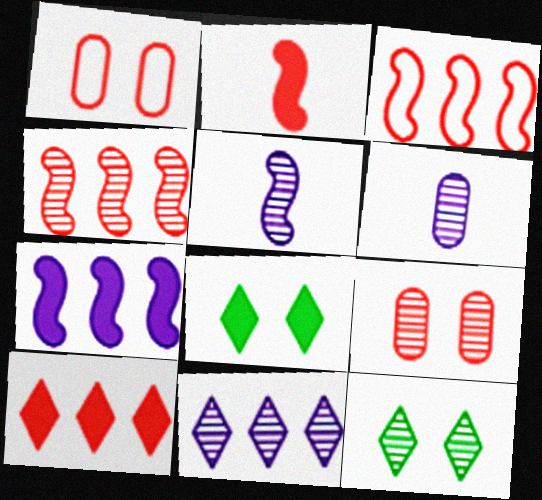[[3, 6, 8], 
[4, 6, 12]]